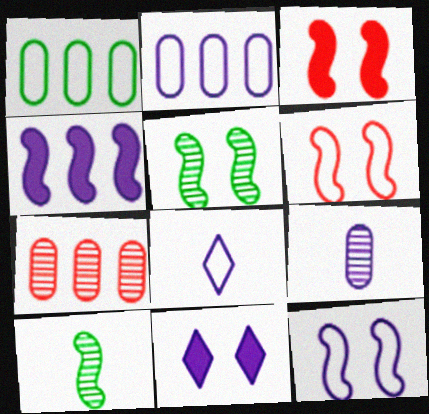[[1, 6, 8], 
[2, 8, 12], 
[3, 5, 12], 
[4, 6, 10]]